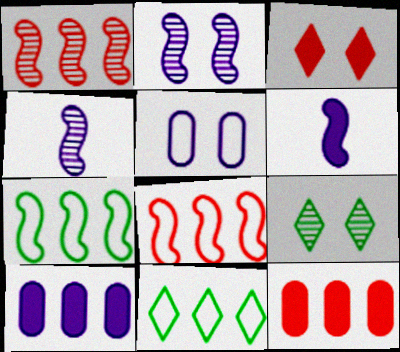[[1, 10, 11]]